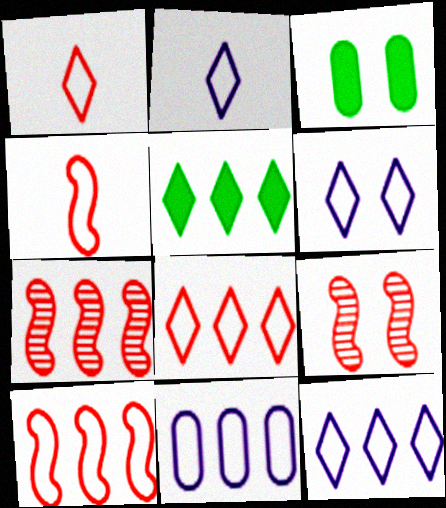[[2, 3, 7], 
[2, 6, 12], 
[3, 6, 9], 
[5, 7, 11]]